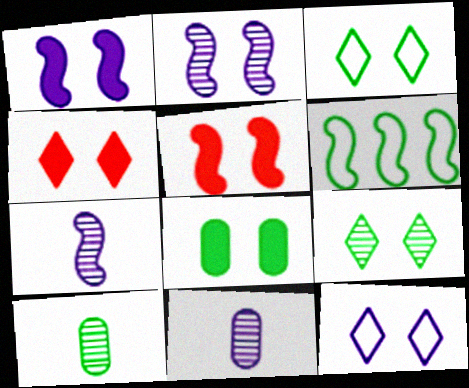[[1, 4, 8], 
[4, 6, 11], 
[4, 9, 12], 
[5, 6, 7]]